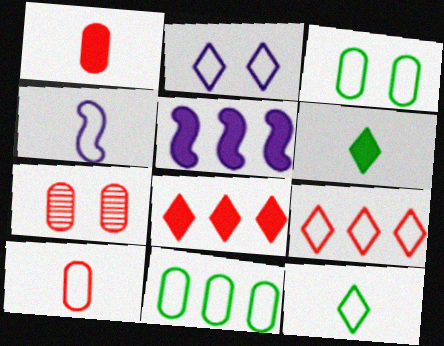[[2, 9, 12], 
[3, 4, 9], 
[4, 10, 12], 
[5, 7, 12]]